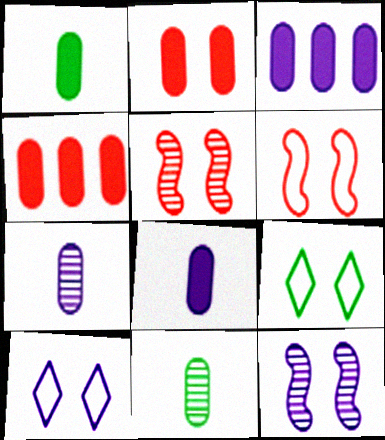[[1, 2, 3], 
[2, 9, 12]]